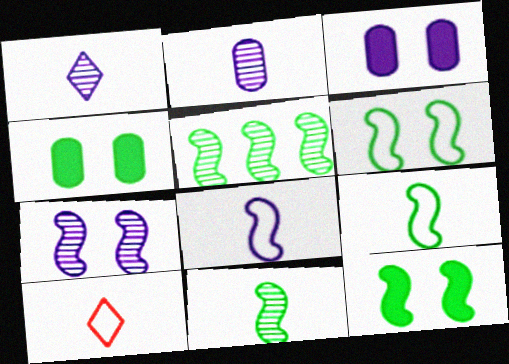[[3, 5, 10], 
[5, 9, 12]]